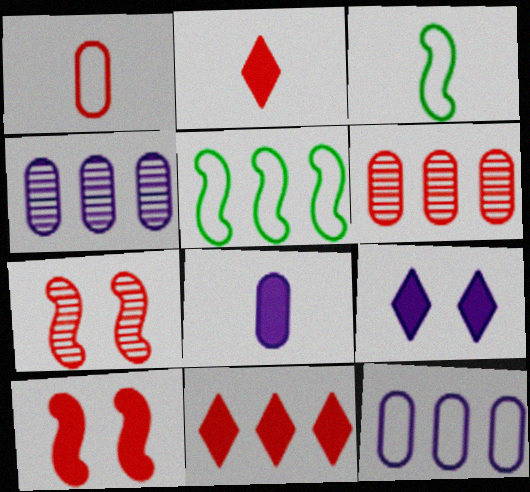[[1, 7, 11], 
[3, 6, 9], 
[4, 5, 11]]